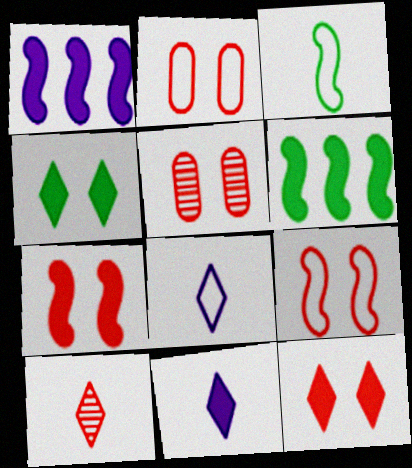[[5, 6, 8], 
[5, 9, 12]]